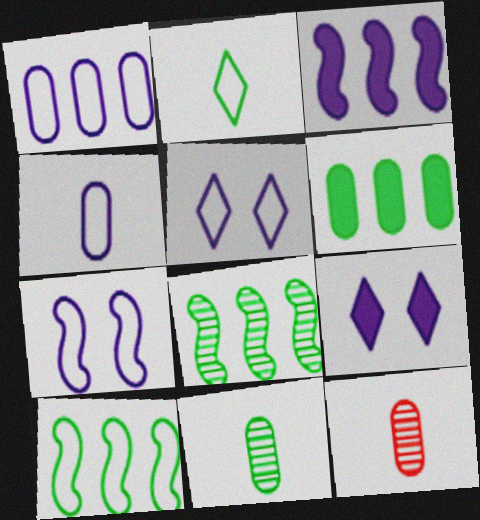[[9, 10, 12]]